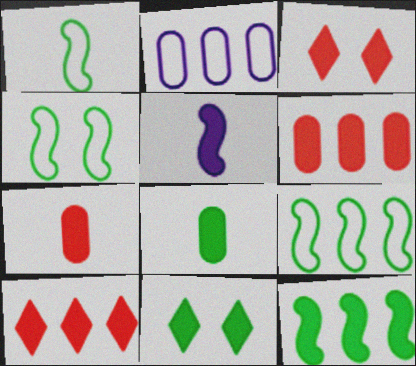[[1, 4, 9], 
[5, 6, 11], 
[8, 11, 12]]